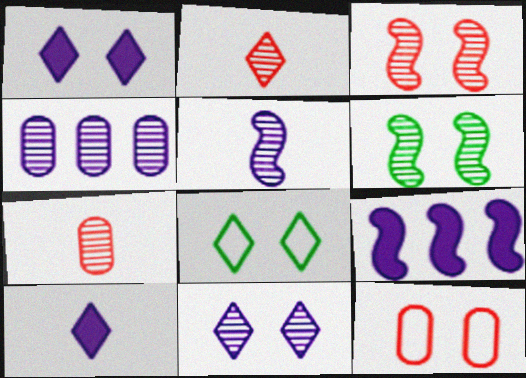[[1, 6, 12], 
[2, 4, 6], 
[4, 5, 11], 
[7, 8, 9]]